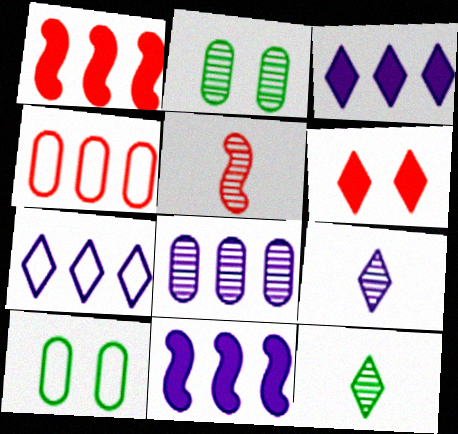[[1, 9, 10], 
[3, 5, 10], 
[4, 5, 6], 
[6, 7, 12], 
[7, 8, 11]]